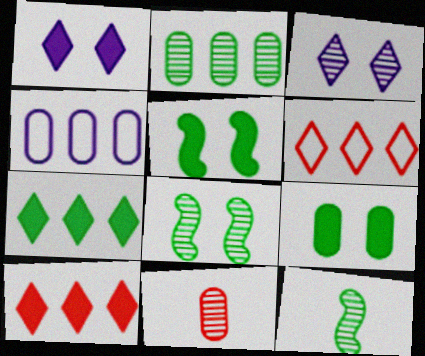[[4, 9, 11]]